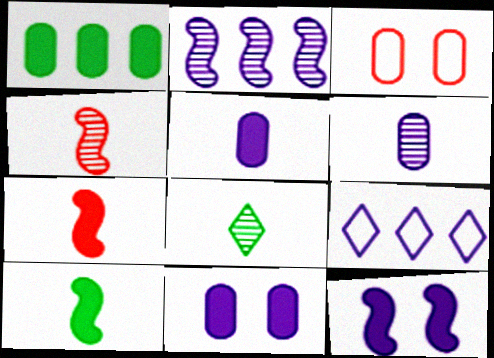[[1, 3, 6], 
[4, 6, 8], 
[6, 9, 12]]